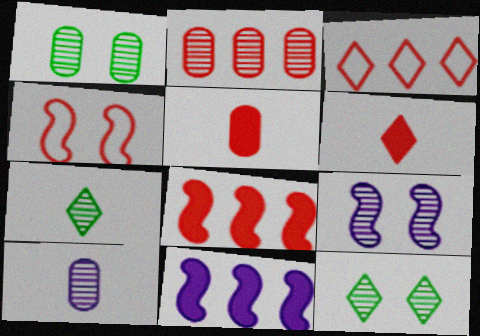[[1, 2, 10], 
[2, 3, 8], 
[2, 4, 6], 
[2, 7, 9]]